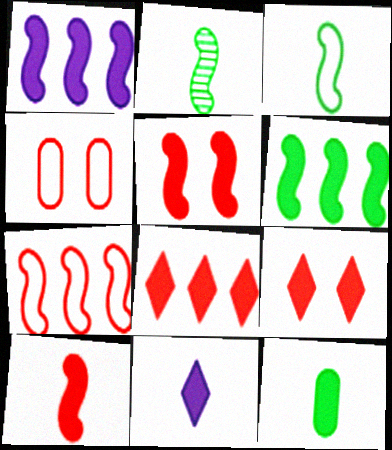[[1, 9, 12], 
[10, 11, 12]]